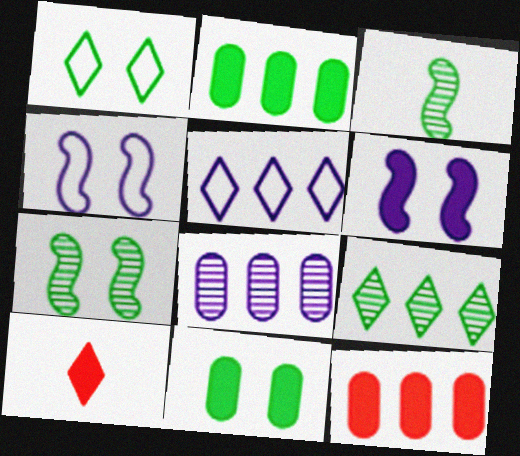[[1, 2, 3], 
[1, 7, 11], 
[2, 6, 10]]